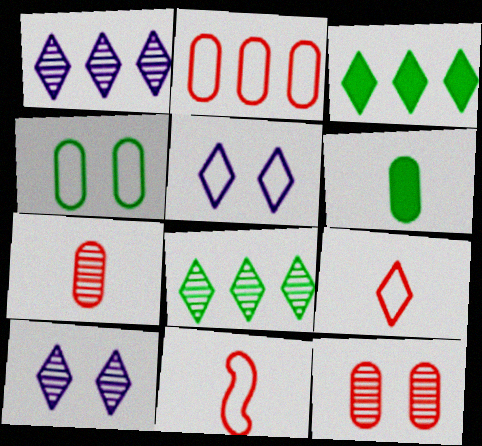[[3, 9, 10]]